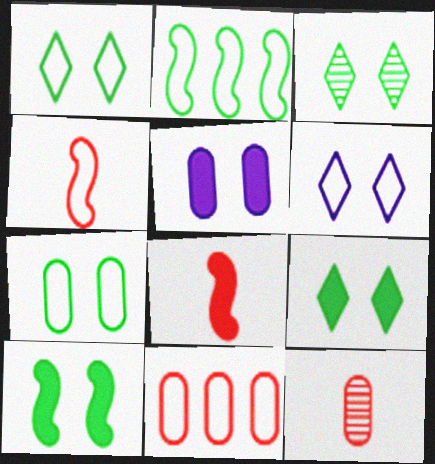[[1, 3, 9], 
[3, 7, 10]]